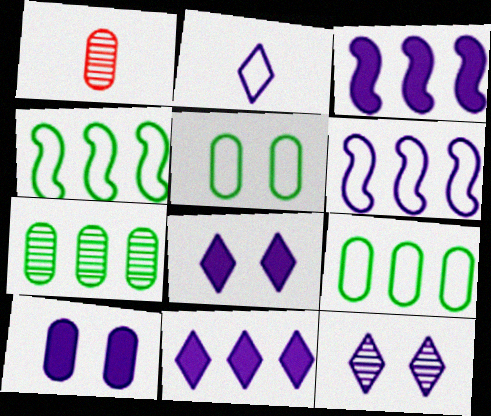[[1, 4, 8], 
[1, 9, 10], 
[2, 11, 12]]